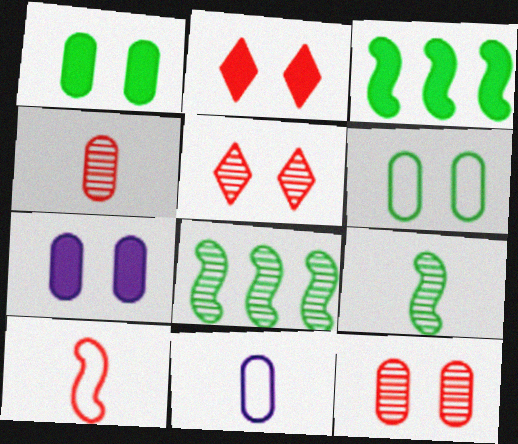[[2, 8, 11], 
[3, 5, 11], 
[6, 7, 12]]